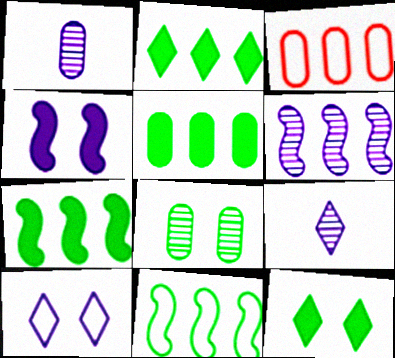[[2, 3, 6], 
[2, 5, 7]]